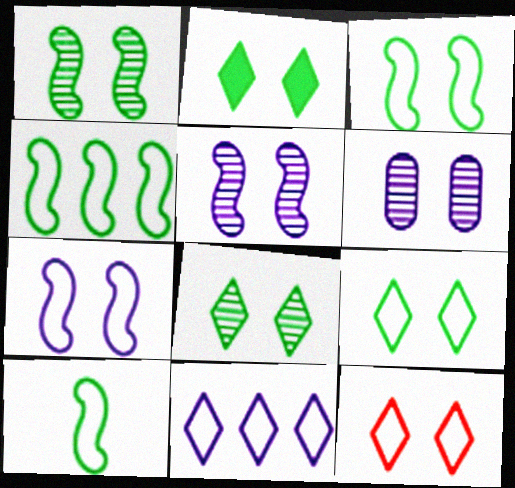[[2, 8, 9], 
[3, 4, 10]]